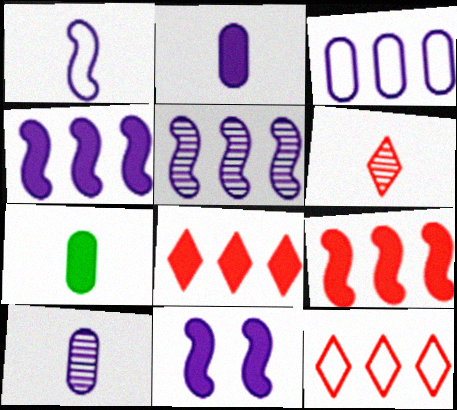[[1, 5, 11], 
[1, 6, 7], 
[7, 8, 11]]